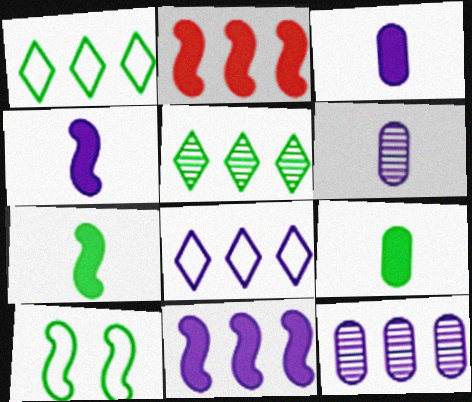[[1, 2, 12], 
[5, 9, 10], 
[8, 11, 12]]